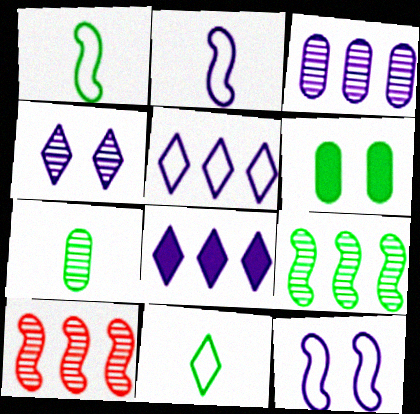[[4, 7, 10], 
[6, 9, 11]]